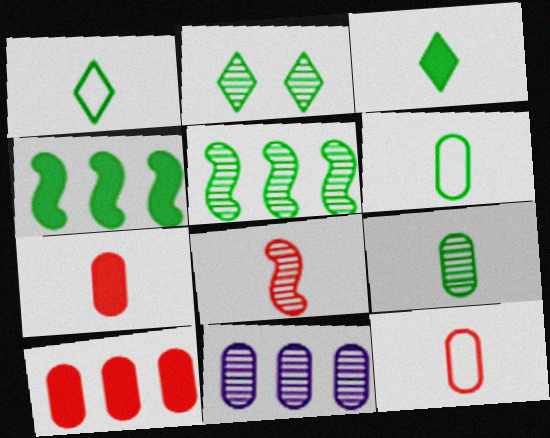[[2, 4, 6], 
[2, 5, 9], 
[2, 8, 11]]